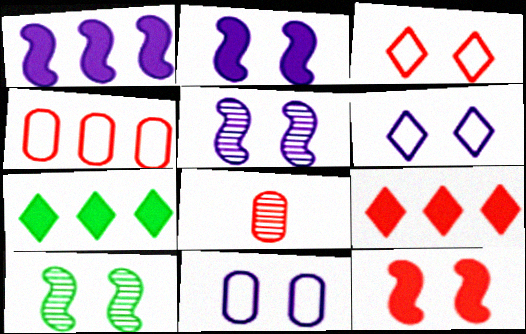[]